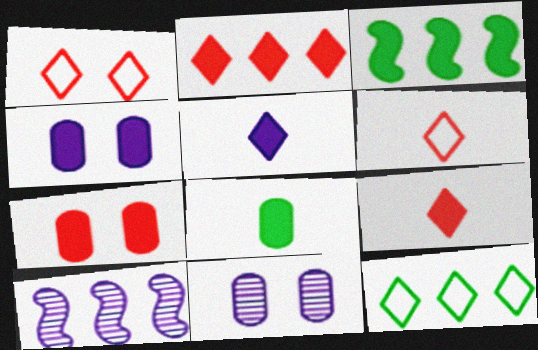[[1, 8, 10], 
[3, 4, 9], 
[3, 5, 7], 
[3, 6, 11]]